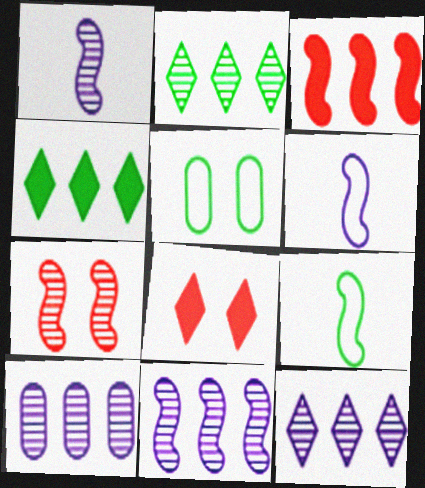[[8, 9, 10], 
[10, 11, 12]]